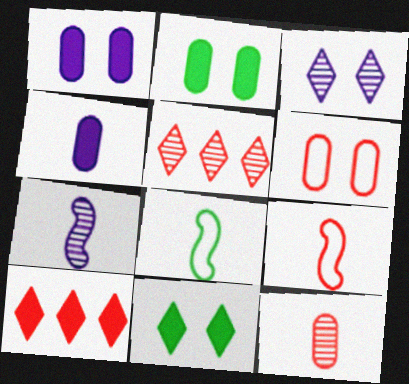[[1, 5, 8]]